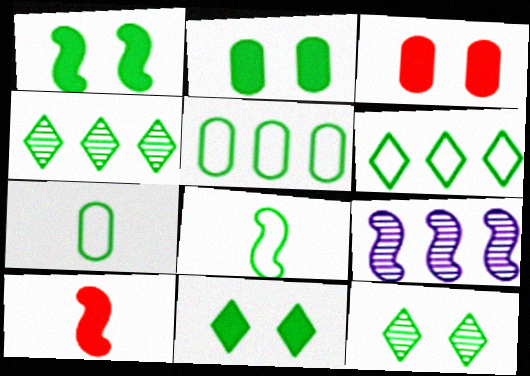[[1, 2, 11], 
[1, 4, 7], 
[2, 4, 8]]